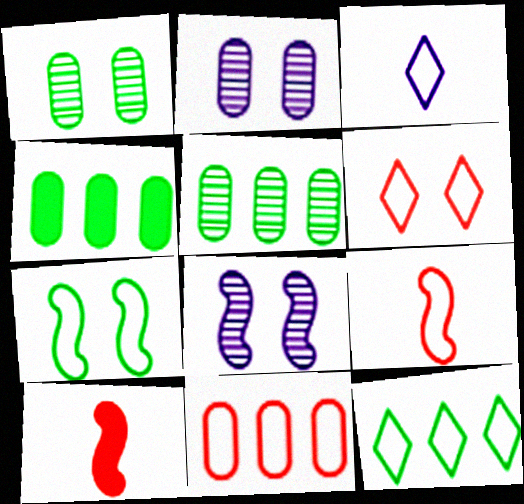[[2, 10, 12], 
[3, 6, 12], 
[3, 7, 11], 
[6, 9, 11]]